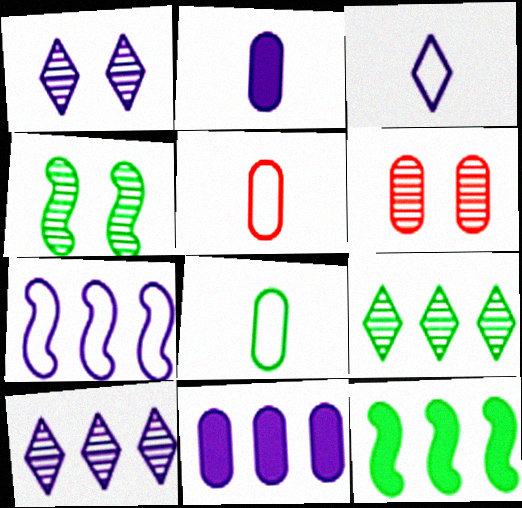[[1, 2, 7], 
[1, 4, 6], 
[1, 5, 12], 
[3, 6, 12], 
[6, 8, 11], 
[7, 10, 11]]